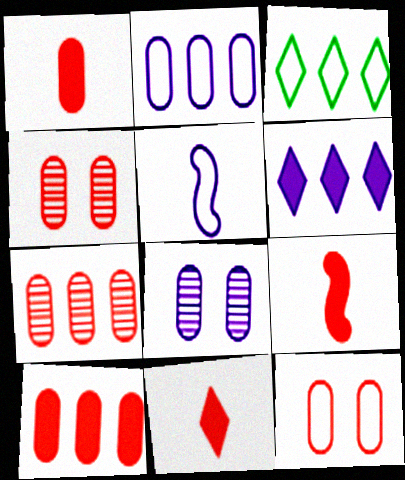[[1, 7, 12], 
[1, 9, 11], 
[3, 5, 12], 
[3, 8, 9], 
[5, 6, 8]]